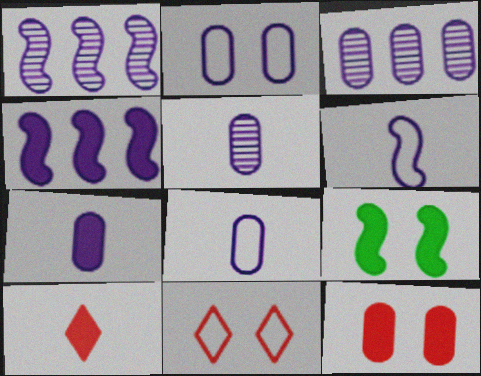[[2, 3, 7], 
[5, 7, 8]]